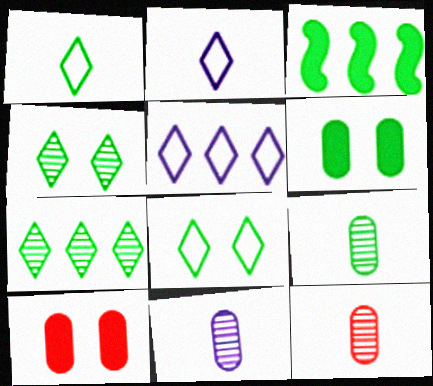[[3, 8, 9], 
[9, 11, 12]]